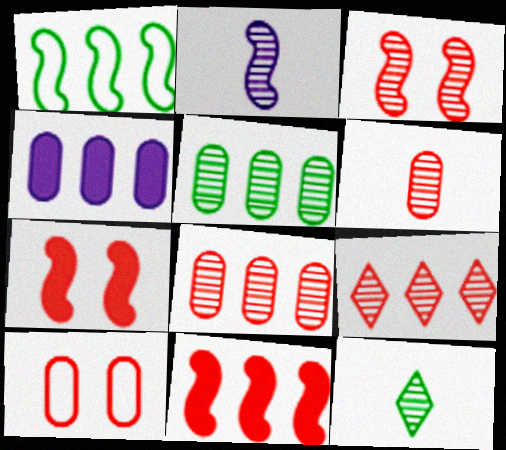[[1, 2, 7], 
[1, 4, 9], 
[2, 6, 12], 
[3, 6, 9]]